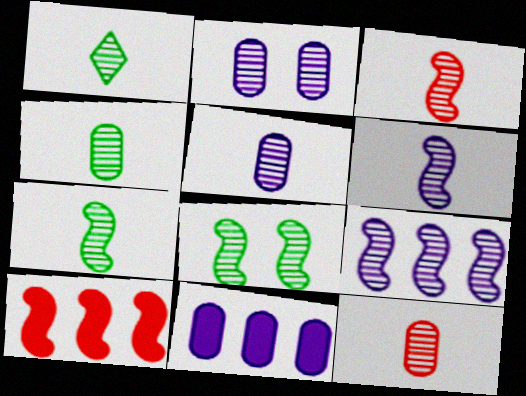[[1, 3, 5], 
[1, 4, 7], 
[1, 6, 12], 
[3, 6, 7], 
[3, 8, 9], 
[4, 5, 12]]